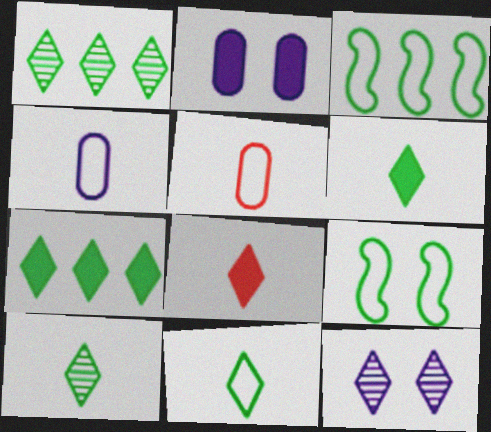[[6, 10, 11]]